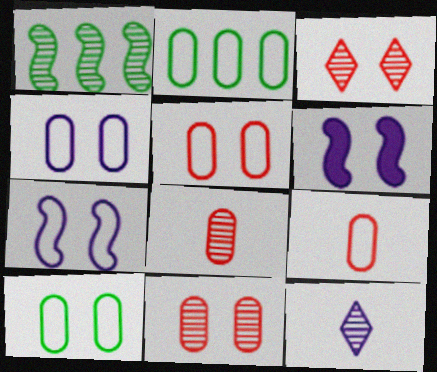[[1, 11, 12], 
[2, 4, 9], 
[3, 6, 10], 
[4, 5, 10]]